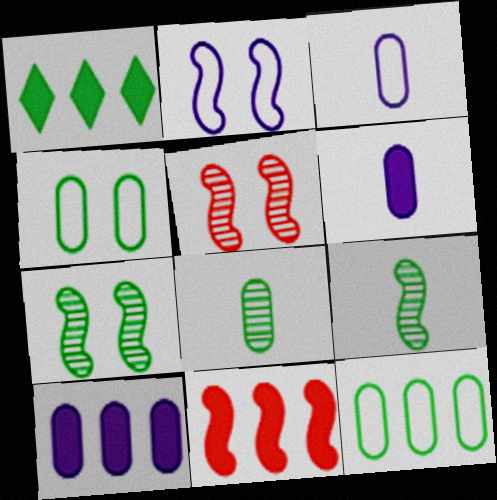[[1, 3, 5], 
[1, 4, 9], 
[1, 10, 11], 
[2, 9, 11]]